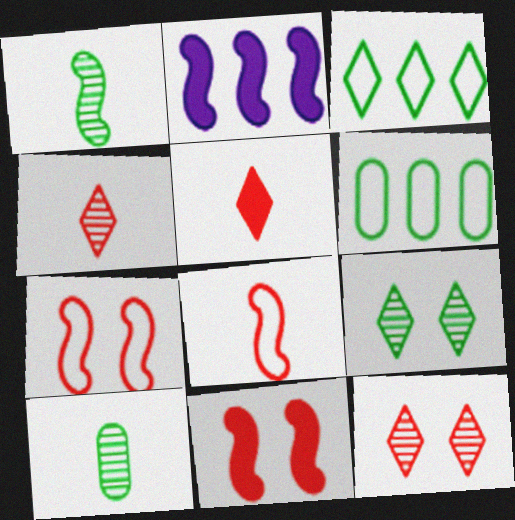[[1, 2, 7]]